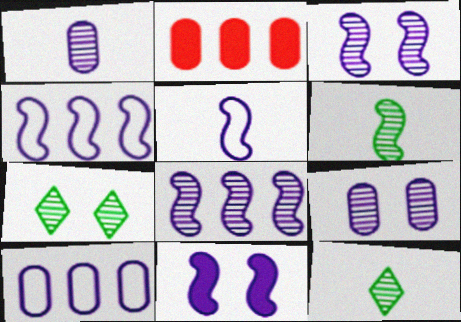[[2, 5, 7], 
[5, 8, 11]]